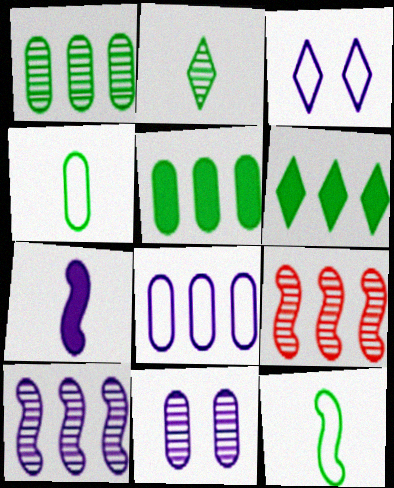[[2, 9, 11], 
[6, 8, 9]]